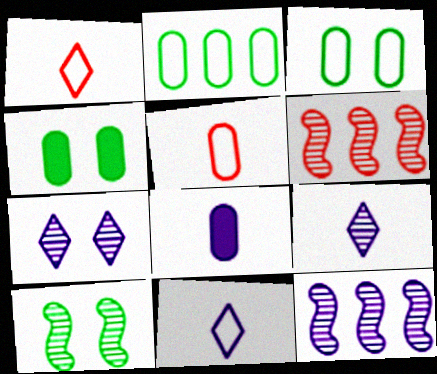[[1, 4, 12], 
[4, 6, 11]]